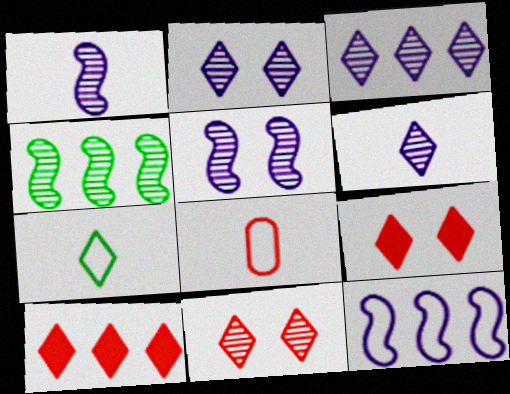[[2, 3, 6], 
[2, 7, 10], 
[3, 7, 9]]